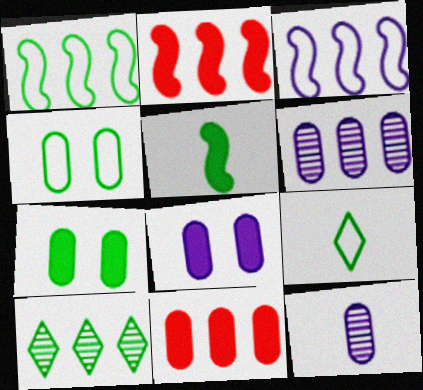[[1, 4, 9], 
[3, 10, 11], 
[4, 5, 10], 
[4, 11, 12]]